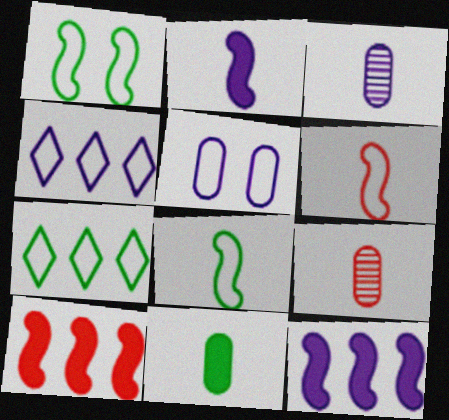[[5, 6, 7]]